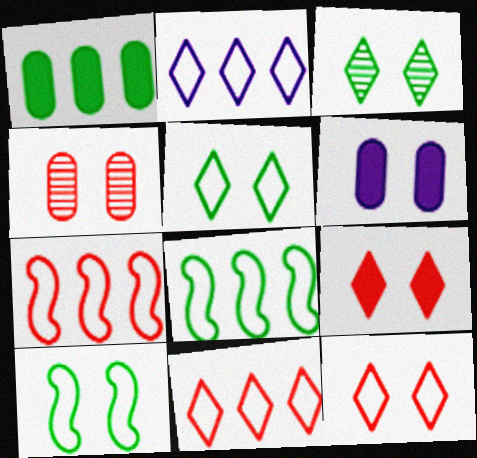[]